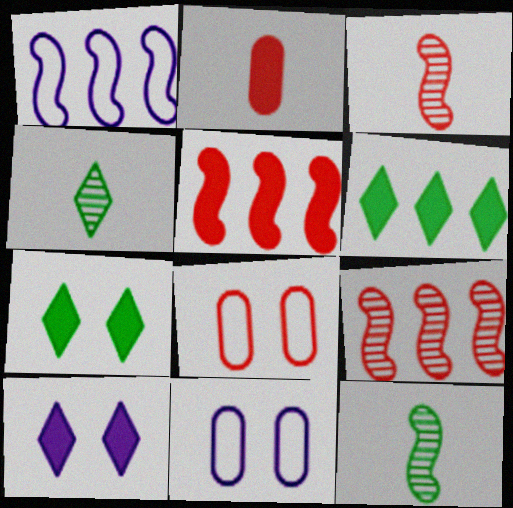[[3, 6, 11], 
[4, 5, 11]]